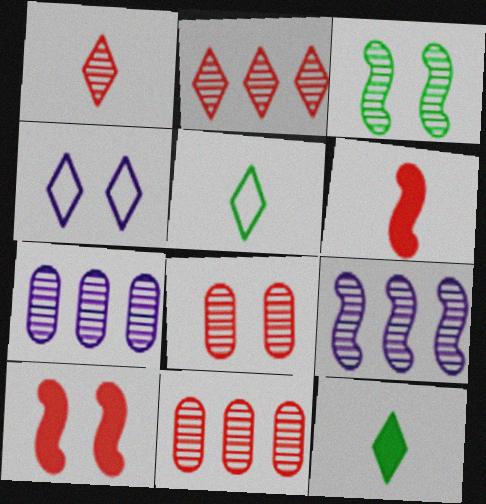[[1, 3, 7], 
[2, 4, 12], 
[5, 7, 10]]